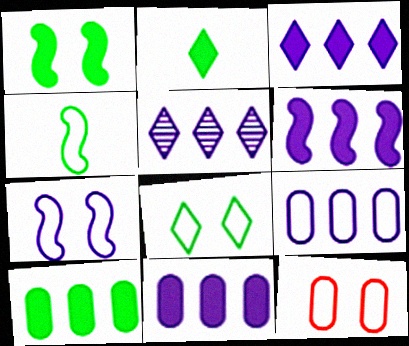[[1, 2, 10], 
[3, 6, 11], 
[5, 6, 9], 
[7, 8, 12]]